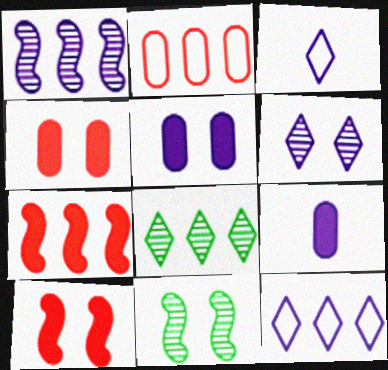[[1, 3, 5]]